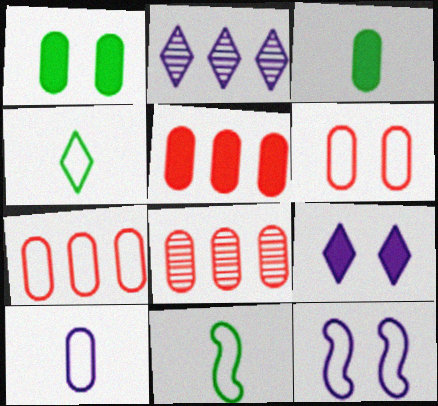[[1, 8, 10], 
[4, 7, 12], 
[5, 7, 8], 
[8, 9, 11]]